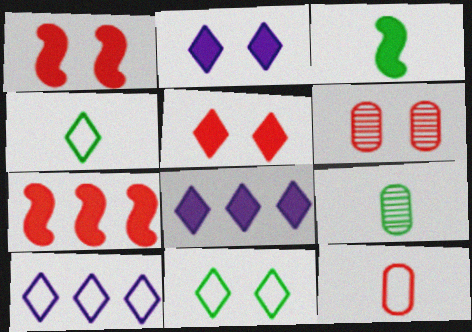[[1, 9, 10], 
[3, 4, 9], 
[3, 6, 10]]